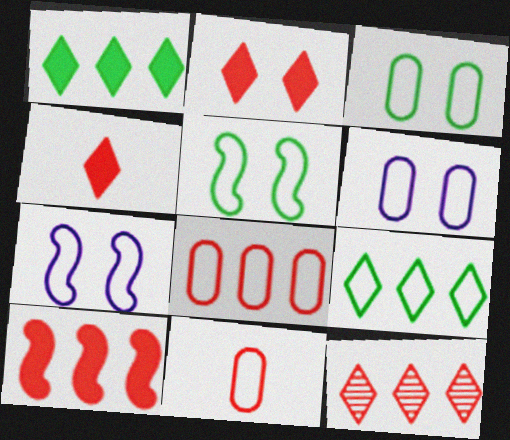[[7, 9, 11], 
[8, 10, 12]]